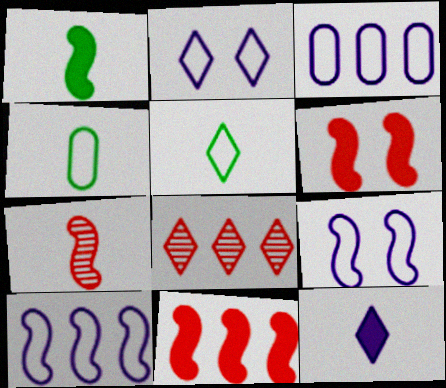[[4, 7, 12]]